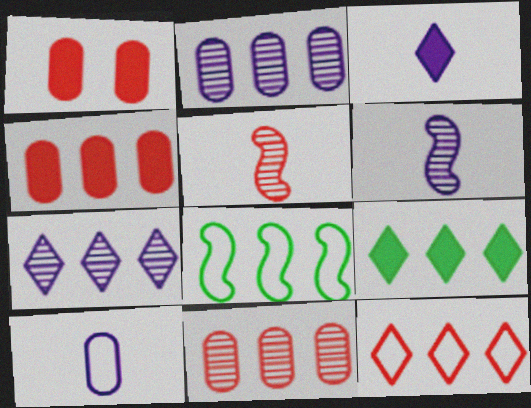[[1, 5, 12], 
[3, 6, 10], 
[4, 7, 8], 
[7, 9, 12]]